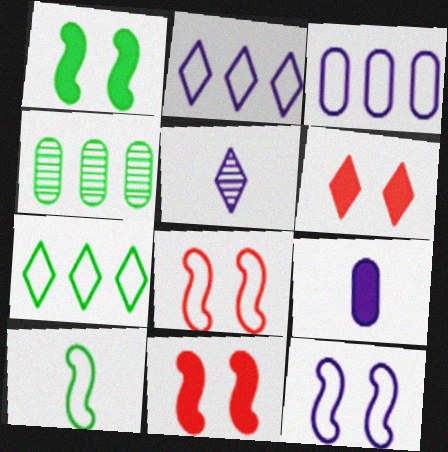[[5, 6, 7]]